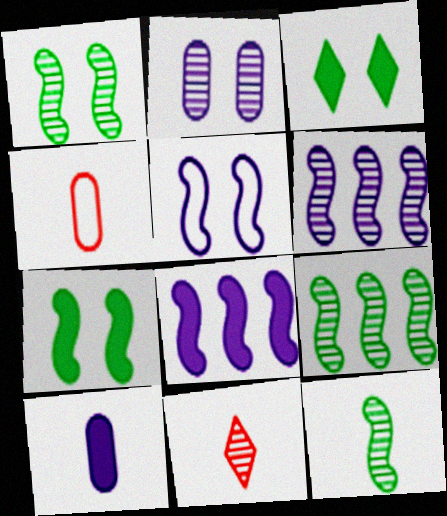[[1, 9, 12], 
[2, 9, 11], 
[3, 4, 6]]